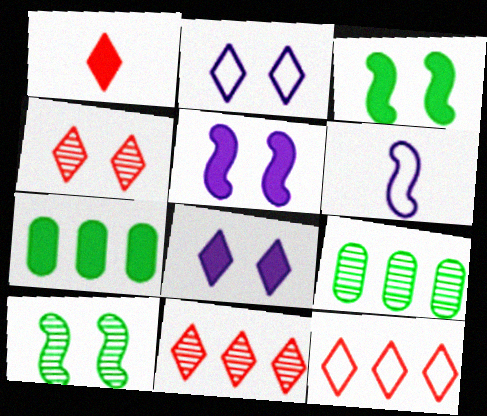[[1, 4, 12], 
[1, 5, 7], 
[4, 6, 7]]